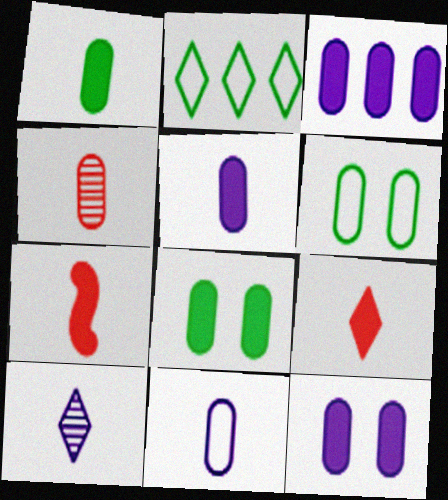[[1, 4, 11], 
[3, 4, 6], 
[3, 5, 12]]